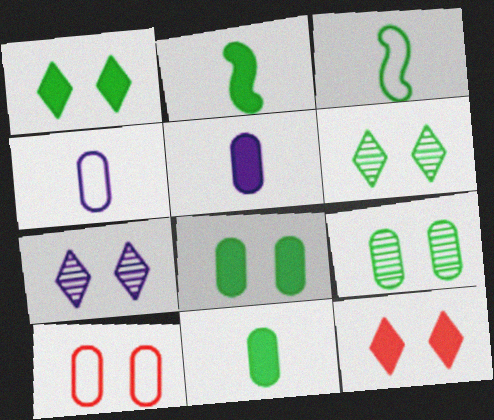[]